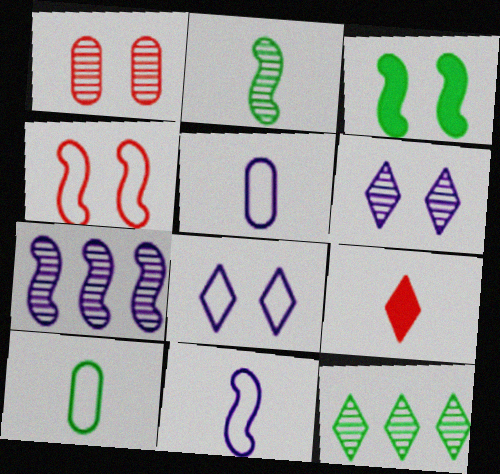[[1, 3, 8], 
[2, 5, 9], 
[3, 10, 12], 
[8, 9, 12]]